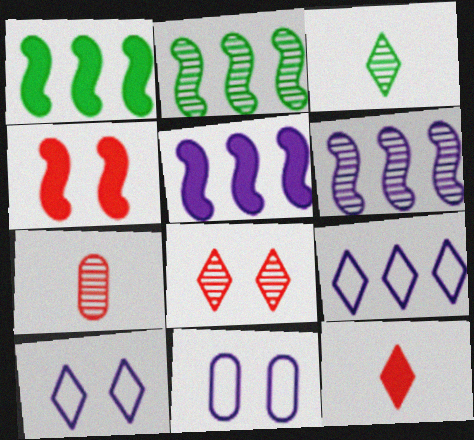[[1, 7, 10], 
[2, 11, 12]]